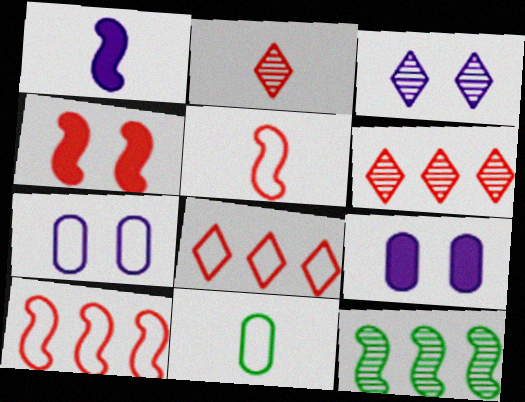[[1, 2, 11]]